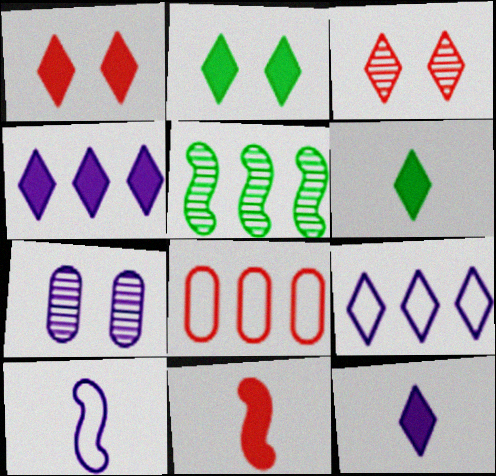[[1, 4, 6], 
[3, 6, 9], 
[3, 8, 11], 
[4, 5, 8], 
[4, 7, 10]]